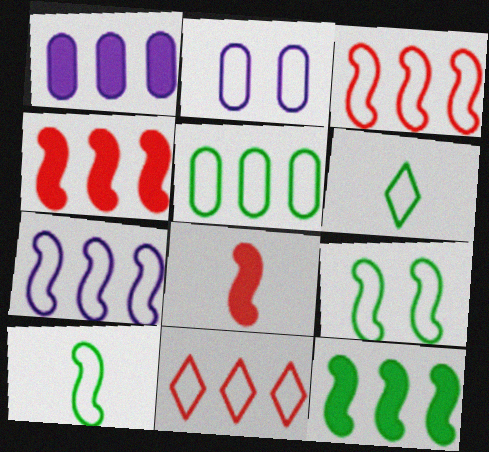[[2, 3, 6], 
[2, 10, 11], 
[5, 6, 9], 
[5, 7, 11]]